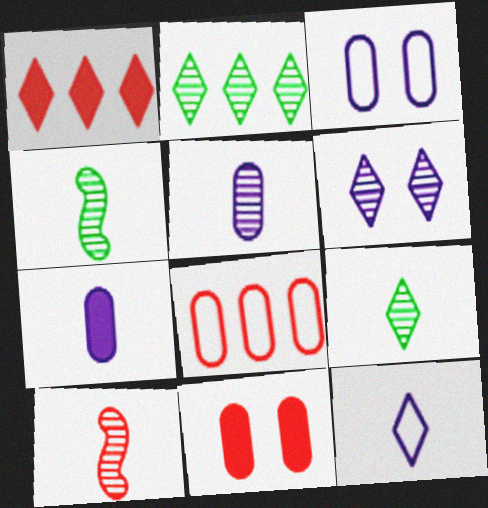[[1, 3, 4], 
[5, 9, 10]]